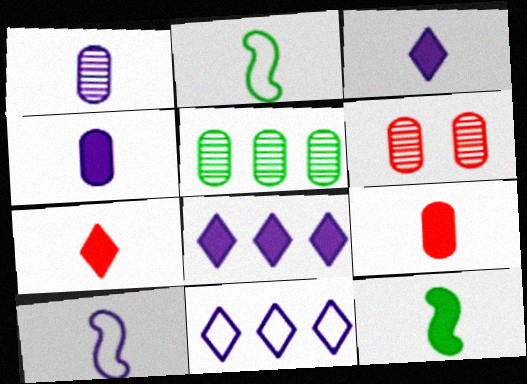[[1, 2, 7], 
[1, 3, 10], 
[1, 5, 6], 
[2, 6, 8], 
[3, 9, 12], 
[4, 7, 12], 
[6, 11, 12]]